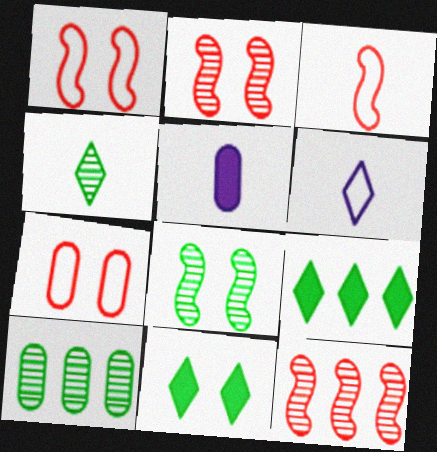[[3, 4, 5], 
[4, 8, 10], 
[5, 7, 10]]